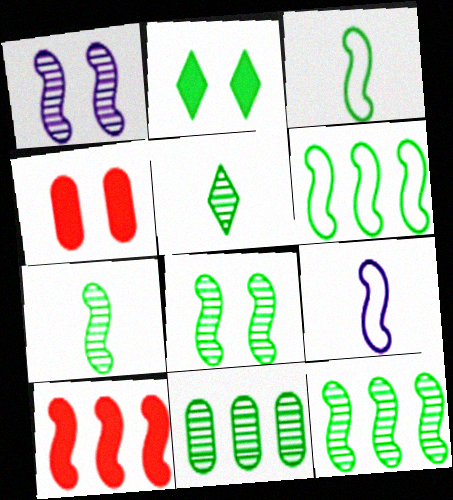[[1, 3, 10], 
[2, 3, 11], 
[5, 8, 11], 
[7, 8, 12], 
[8, 9, 10]]